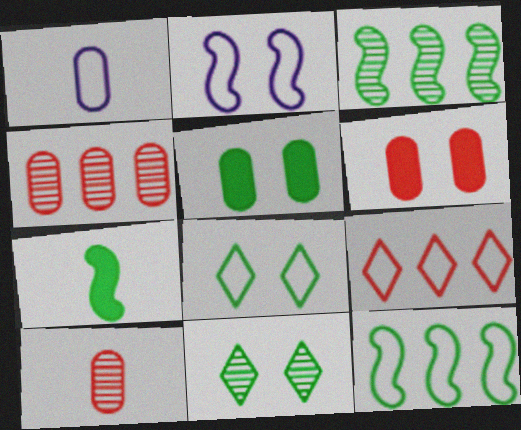[[1, 4, 5], 
[2, 6, 11]]